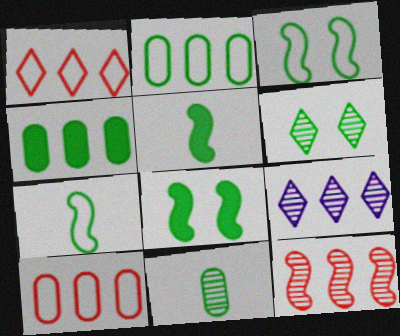[[2, 5, 6], 
[4, 6, 7]]